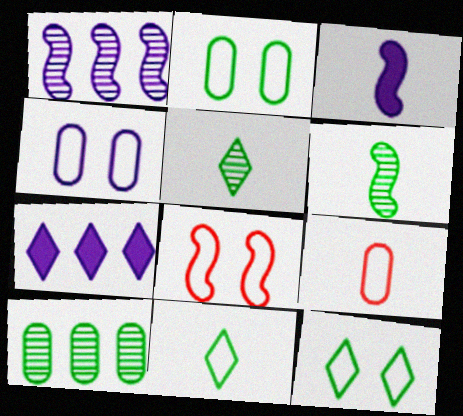[[3, 5, 9], 
[4, 8, 12]]